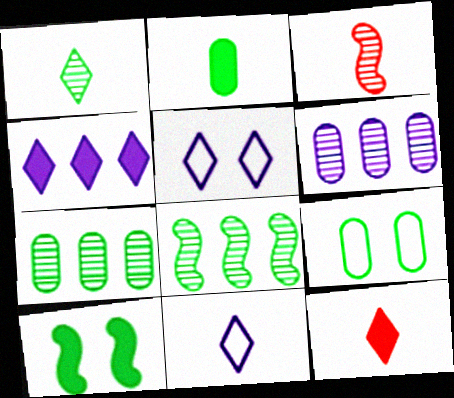[[1, 11, 12], 
[2, 3, 11], 
[2, 7, 9], 
[3, 4, 9]]